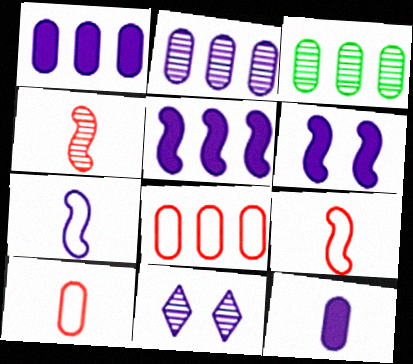[[1, 3, 8], 
[1, 7, 11], 
[3, 4, 11]]